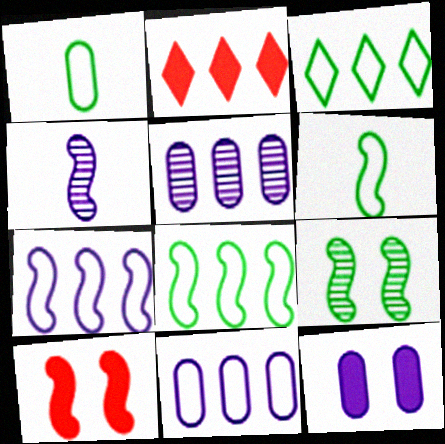[[2, 5, 8], 
[4, 8, 10]]